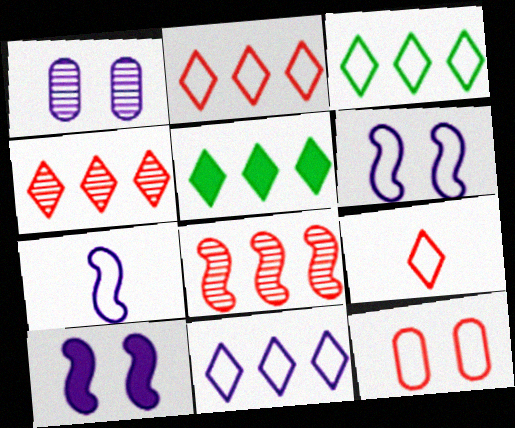[[2, 3, 11], 
[3, 7, 12], 
[4, 5, 11]]